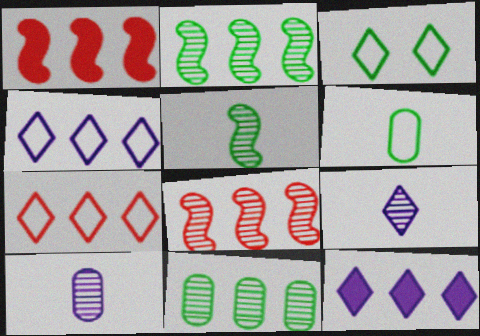[[1, 3, 10], 
[1, 4, 11]]